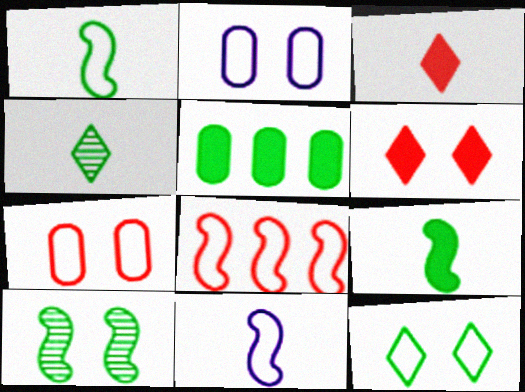[[2, 6, 10]]